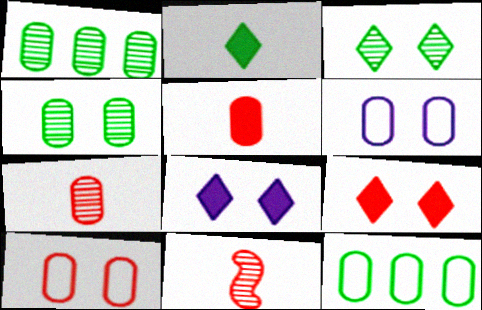[[1, 5, 6], 
[8, 11, 12]]